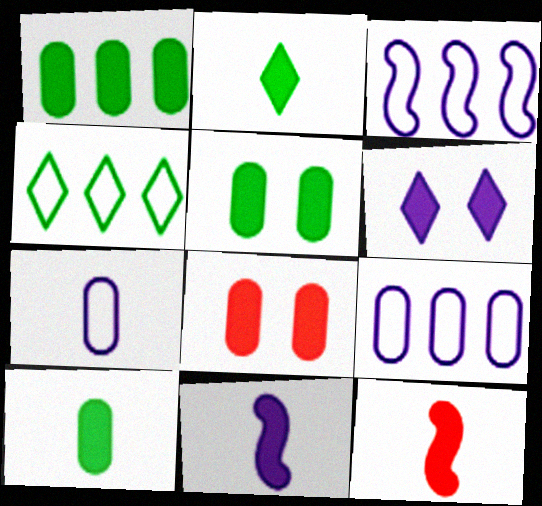[[1, 5, 10], 
[1, 6, 12]]